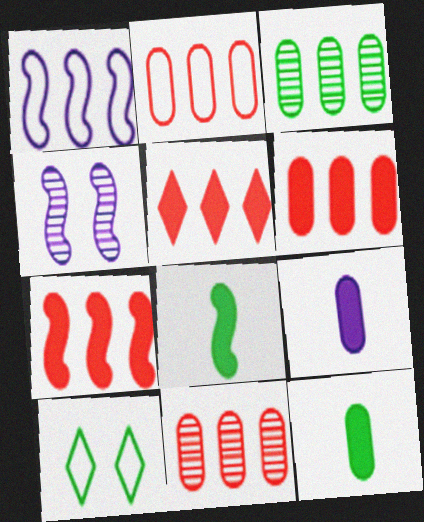[[1, 3, 5], 
[2, 6, 11], 
[3, 8, 10], 
[5, 6, 7]]